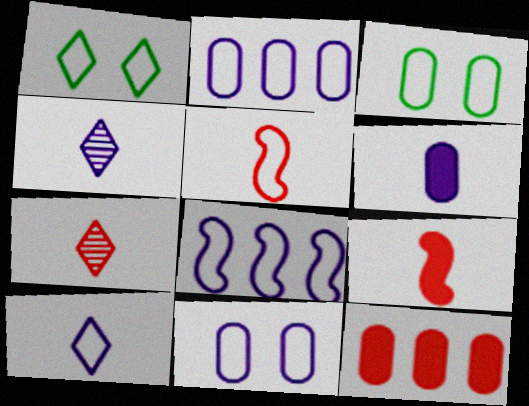[[1, 2, 5], 
[8, 10, 11]]